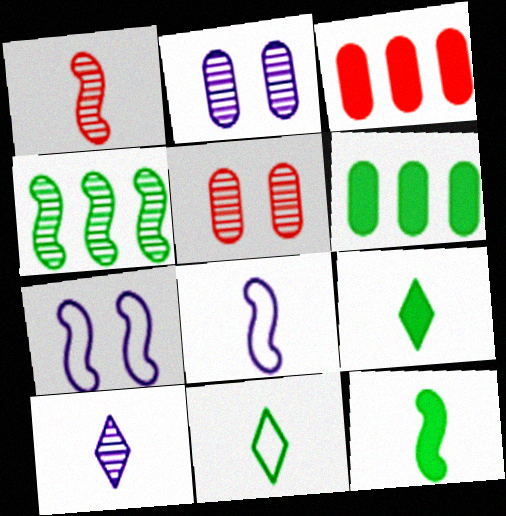[[1, 8, 12], 
[4, 5, 10]]